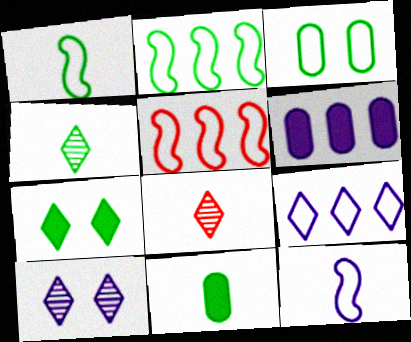[[1, 4, 11], 
[5, 10, 11], 
[6, 10, 12], 
[7, 8, 9], 
[8, 11, 12]]